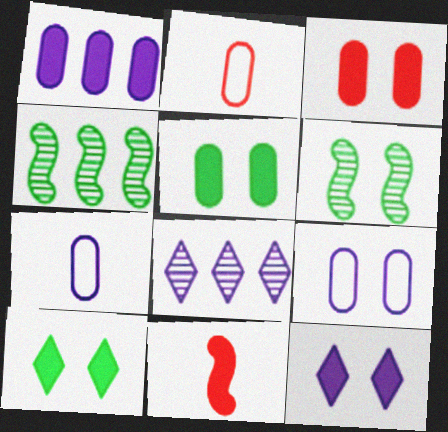[[1, 10, 11], 
[2, 4, 12]]